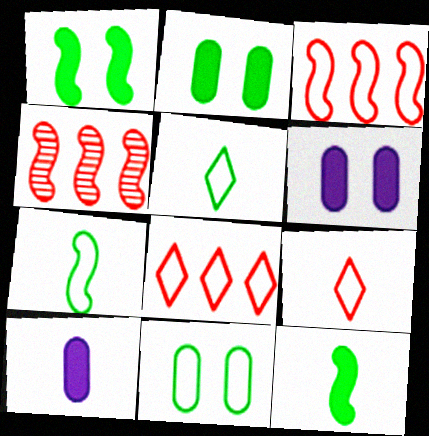[[4, 5, 6]]